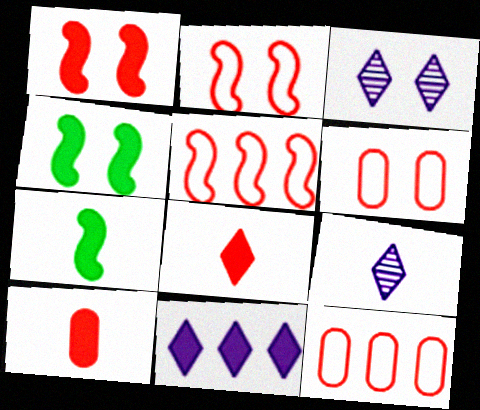[[3, 4, 6], 
[3, 7, 12], 
[4, 9, 12], 
[4, 10, 11]]